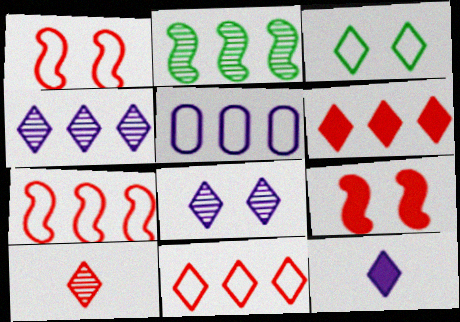[[2, 5, 6]]